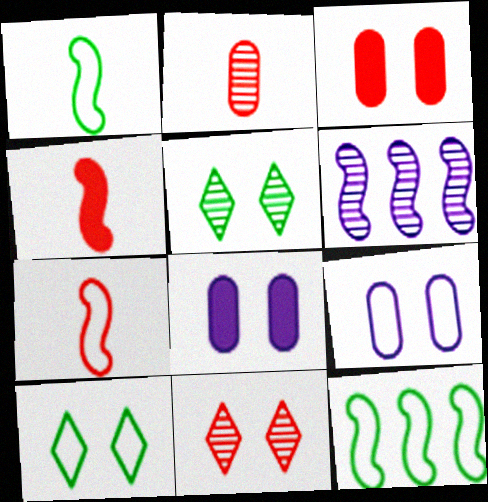[[2, 5, 6]]